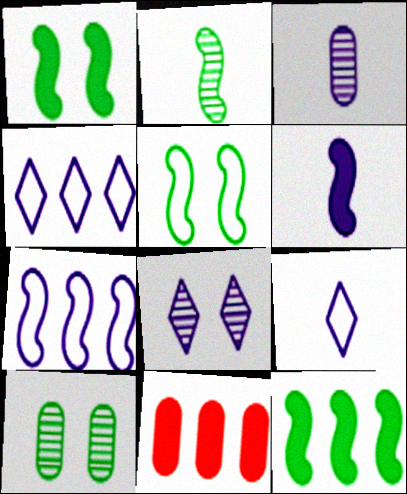[[2, 5, 12], 
[3, 6, 9]]